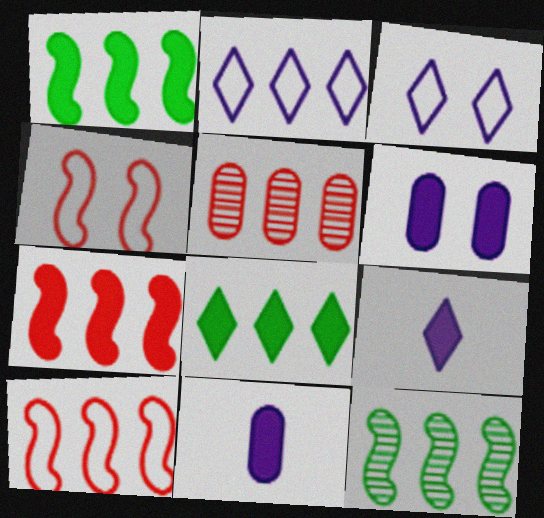[[1, 2, 5]]